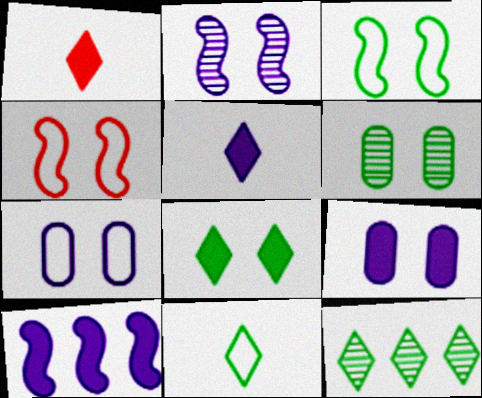[[3, 6, 8], 
[5, 9, 10], 
[8, 11, 12]]